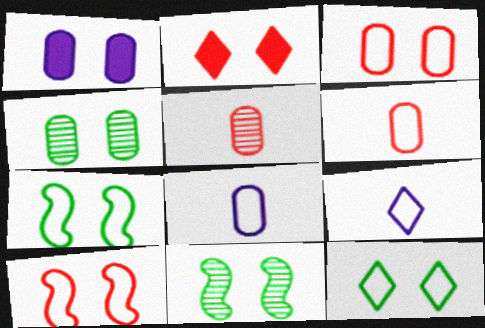[[1, 3, 4]]